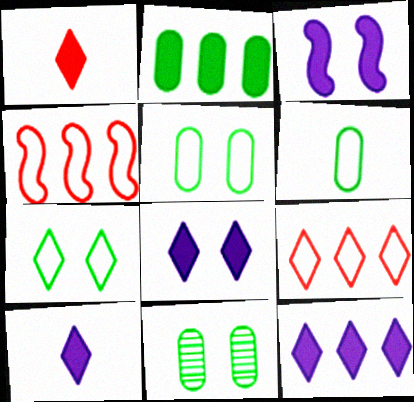[[1, 2, 3], 
[2, 6, 11], 
[4, 10, 11], 
[8, 10, 12]]